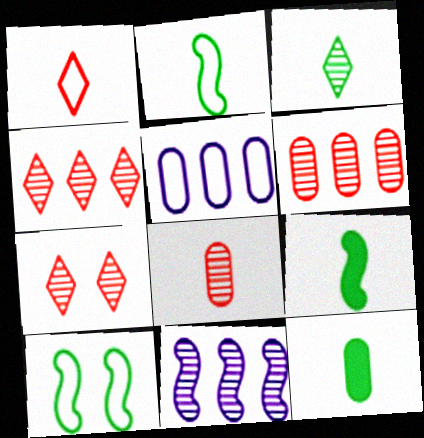[[1, 5, 10], 
[2, 3, 12], 
[5, 7, 9]]